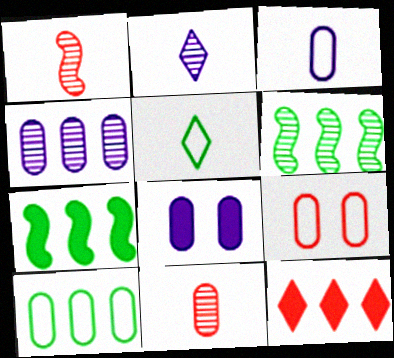[[1, 9, 12], 
[2, 7, 9], 
[3, 4, 8], 
[3, 9, 10], 
[8, 10, 11]]